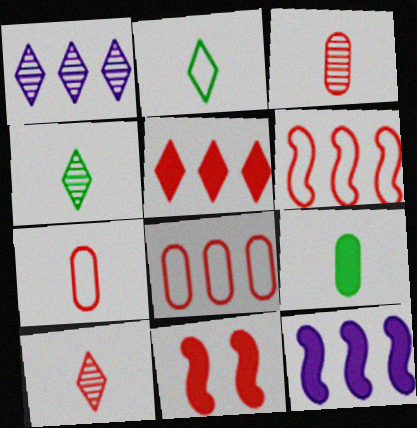[[8, 10, 11]]